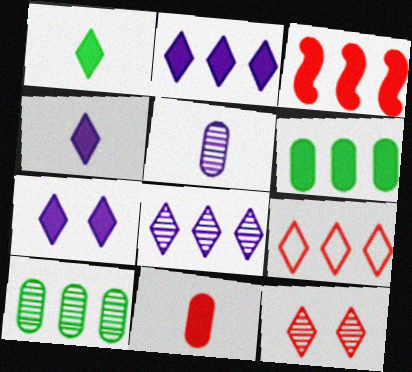[[2, 3, 6], 
[2, 4, 7]]